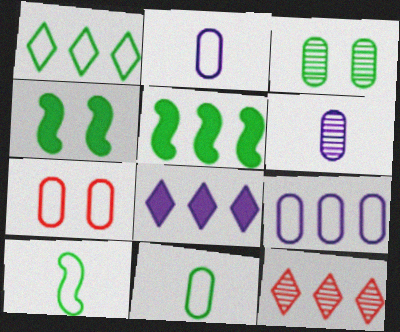[[1, 8, 12], 
[2, 4, 12], 
[5, 9, 12], 
[7, 9, 11]]